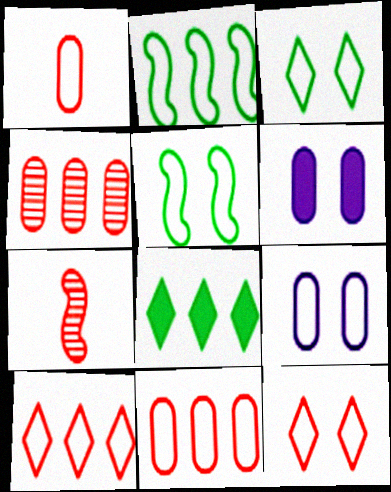[[5, 9, 12], 
[7, 8, 9]]